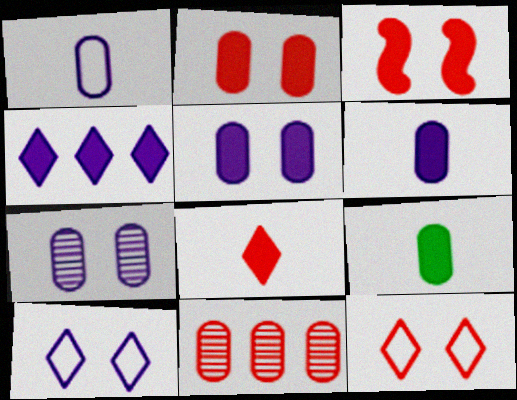[[3, 4, 9]]